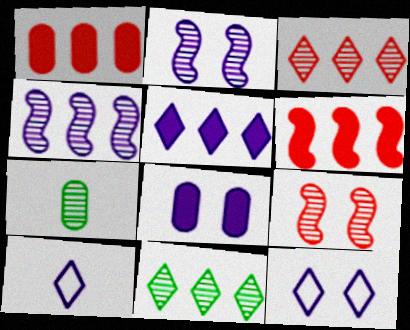[[2, 3, 7], 
[2, 8, 12], 
[4, 8, 10], 
[6, 7, 12]]